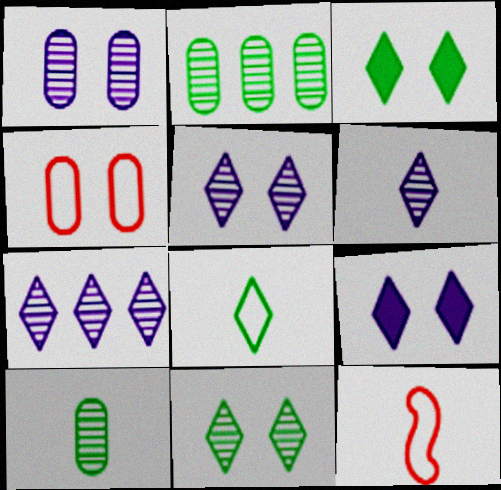[[2, 9, 12], 
[5, 6, 7]]